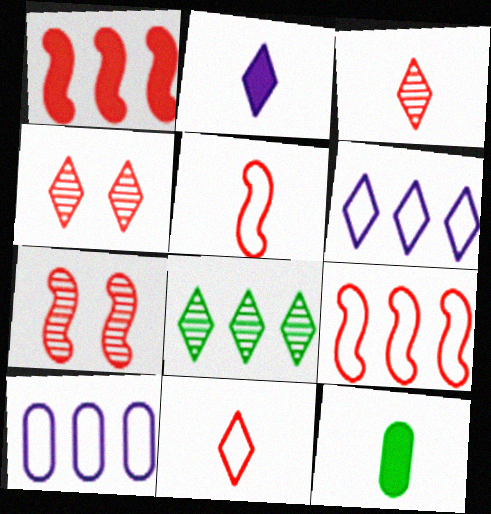[[1, 5, 7], 
[1, 8, 10], 
[6, 7, 12]]